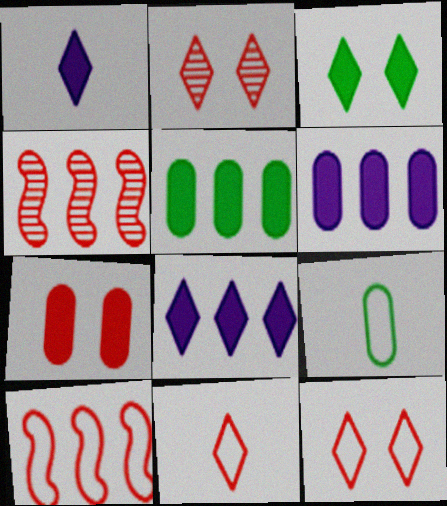[[4, 7, 11]]